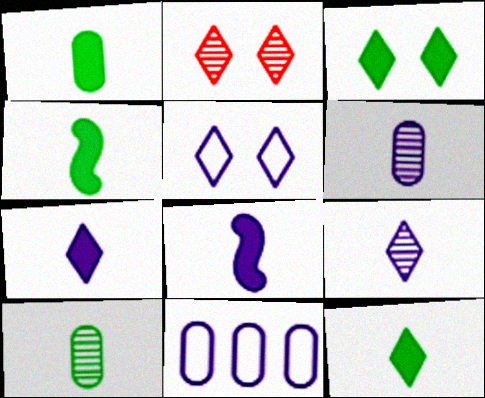[[1, 4, 12], 
[2, 3, 5], 
[2, 4, 11]]